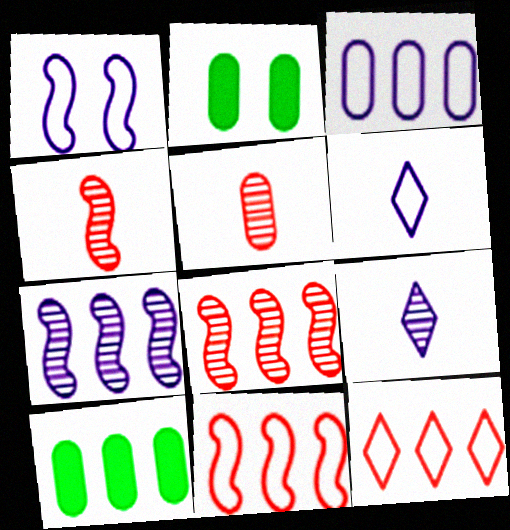[[1, 3, 6], 
[2, 3, 5], 
[2, 6, 8], 
[2, 9, 11], 
[7, 10, 12]]